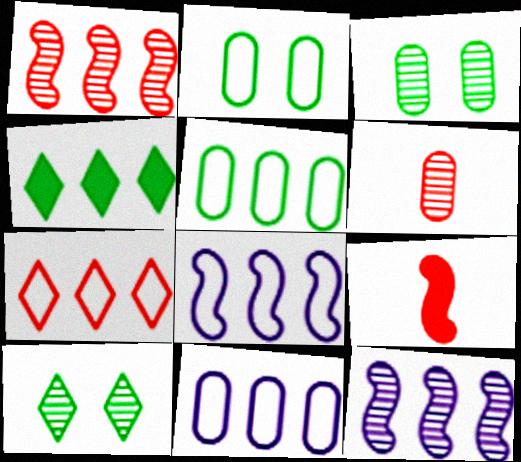[[1, 4, 11], 
[5, 7, 8], 
[6, 10, 12], 
[9, 10, 11]]